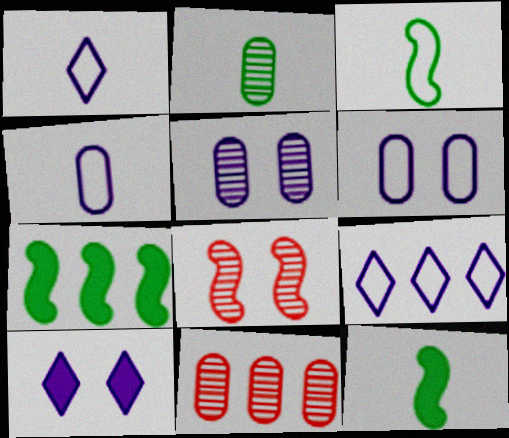[[2, 5, 11], 
[3, 10, 11], 
[7, 9, 11]]